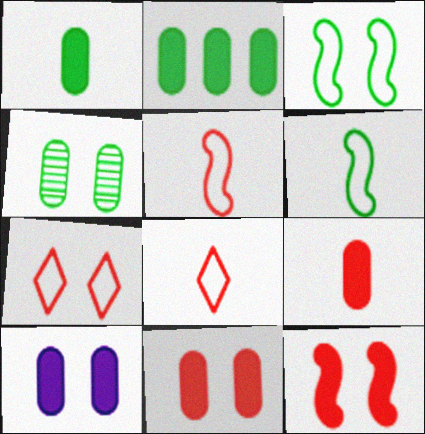[[2, 9, 10]]